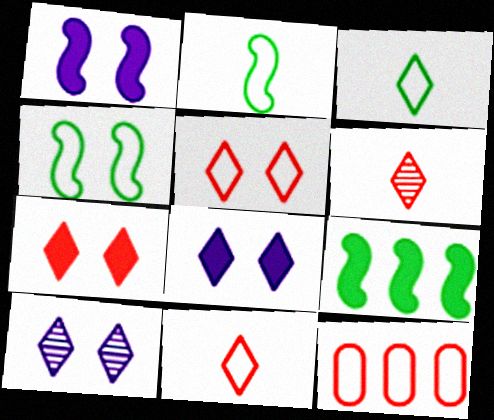[]